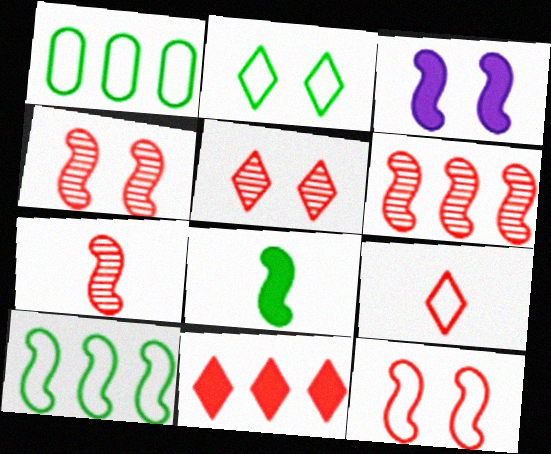[[3, 7, 10], 
[4, 6, 7], 
[5, 9, 11]]